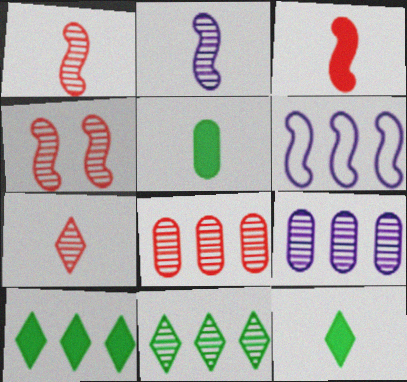[[4, 7, 8], 
[6, 8, 10]]